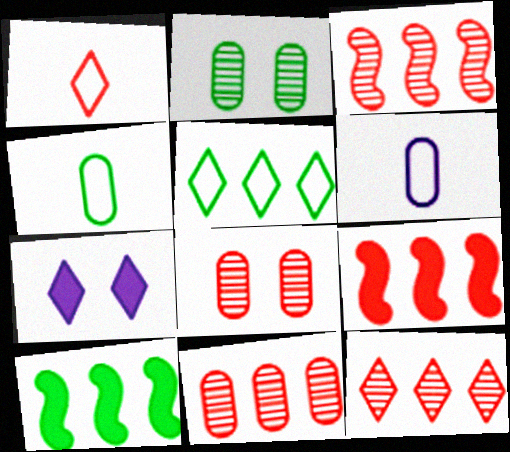[[1, 8, 9], 
[3, 4, 7], 
[3, 11, 12]]